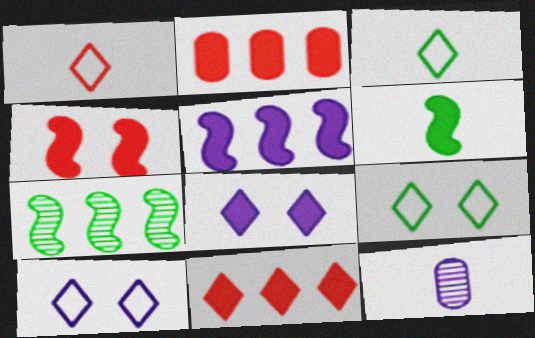[[1, 6, 12], 
[2, 6, 8], 
[4, 5, 6], 
[5, 10, 12]]